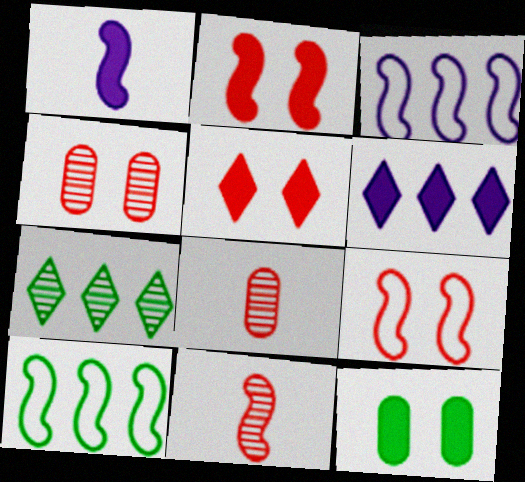[[4, 5, 9]]